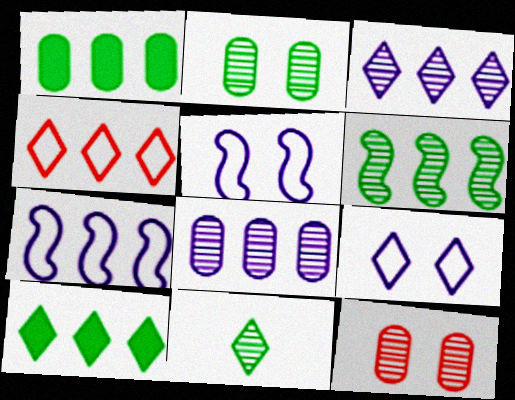[[2, 6, 11], 
[3, 4, 10]]